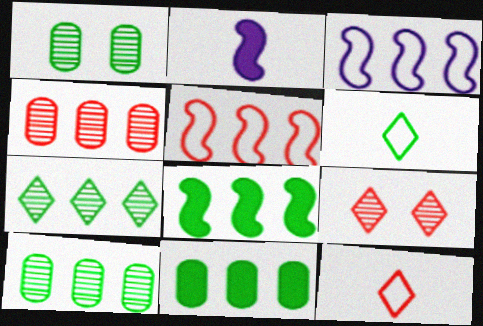[[1, 6, 8]]